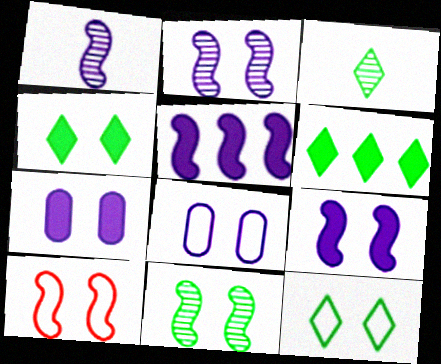[[3, 6, 12], 
[8, 10, 12], 
[9, 10, 11]]